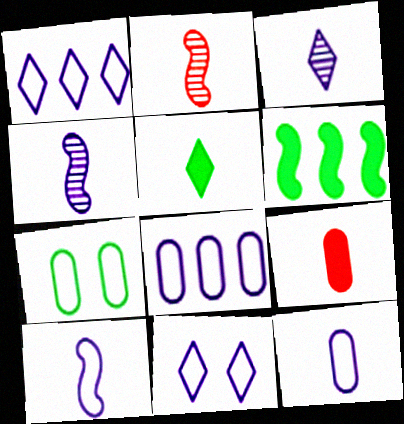[[2, 5, 12], 
[8, 10, 11]]